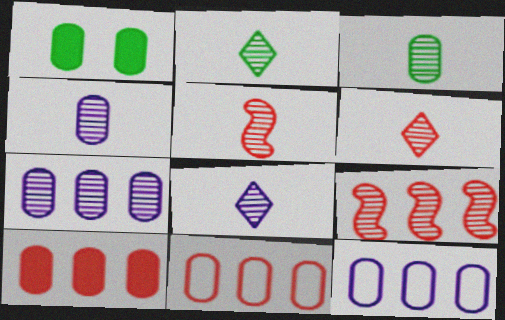[[1, 4, 11], 
[2, 4, 5], 
[2, 6, 8], 
[3, 5, 8]]